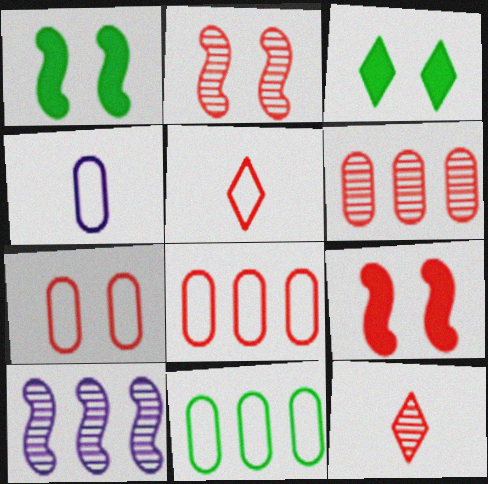[[2, 6, 12], 
[4, 7, 11], 
[5, 6, 9], 
[8, 9, 12]]